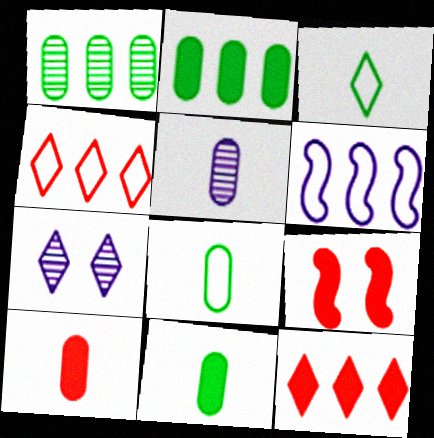[[1, 6, 12], 
[3, 7, 12], 
[5, 8, 10], 
[9, 10, 12]]